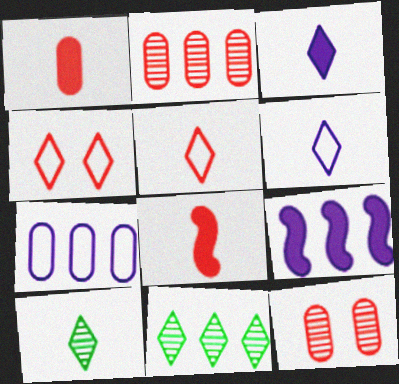[[2, 4, 8], 
[3, 4, 11], 
[3, 5, 10]]